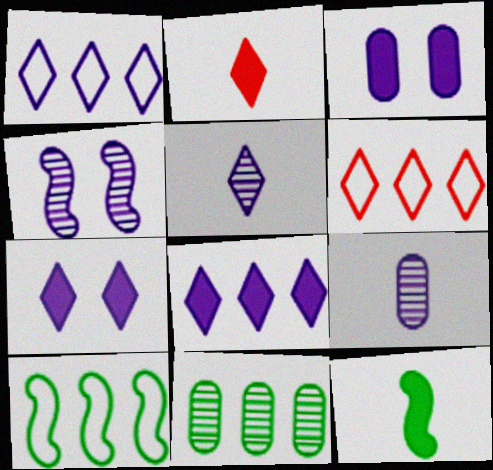[[1, 5, 7]]